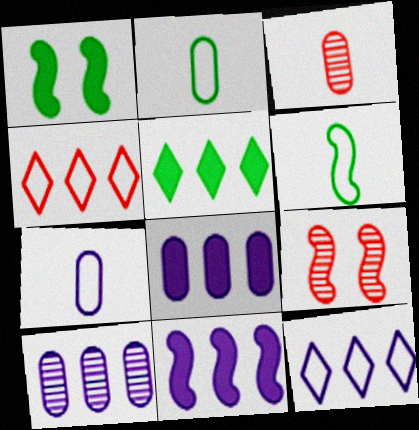[[1, 3, 12], 
[5, 7, 9], 
[6, 9, 11], 
[10, 11, 12]]